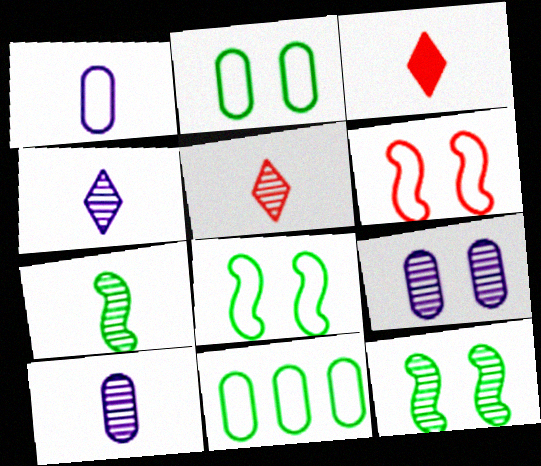[[1, 3, 7], 
[5, 7, 10]]